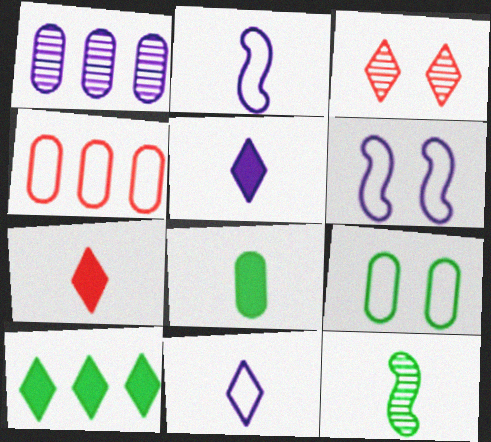[[1, 3, 12], 
[1, 5, 6], 
[3, 10, 11], 
[9, 10, 12]]